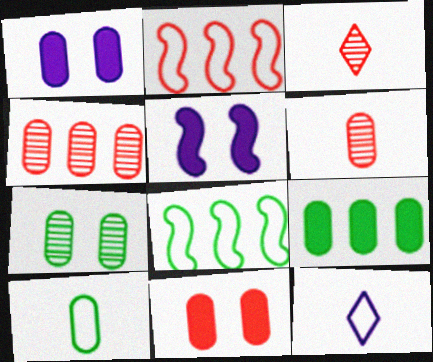[[1, 3, 8], 
[1, 4, 10], 
[2, 3, 11], 
[7, 9, 10]]